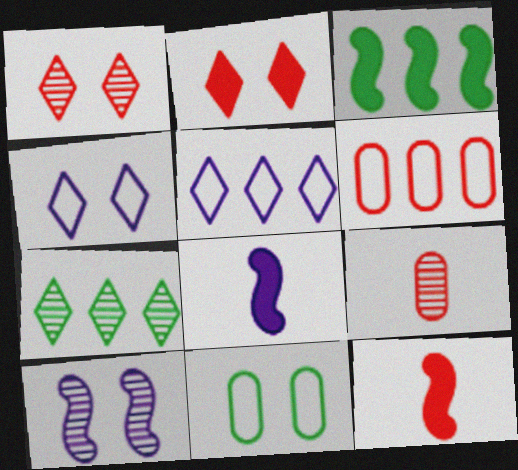[[1, 6, 12], 
[2, 10, 11], 
[3, 4, 9], 
[7, 9, 10]]